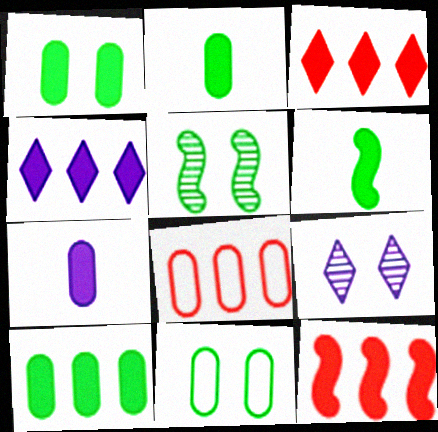[[1, 2, 10], 
[4, 10, 12], 
[6, 8, 9]]